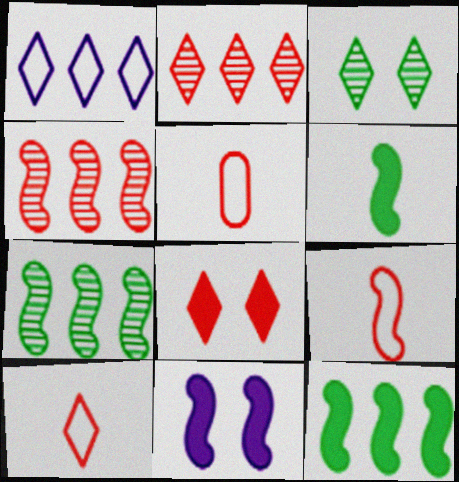[[2, 8, 10], 
[4, 5, 8], 
[5, 9, 10], 
[7, 9, 11]]